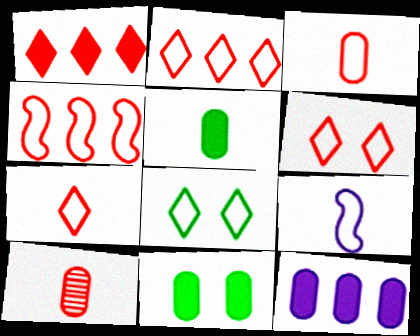[[2, 6, 7], 
[3, 4, 6]]